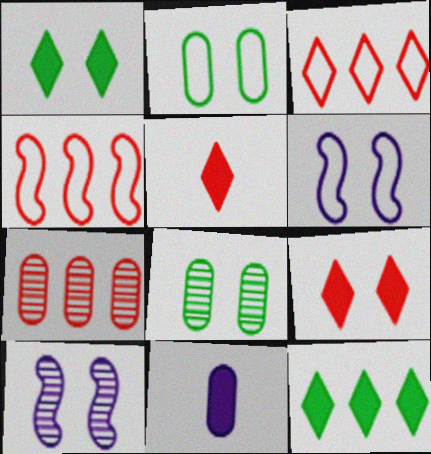[[2, 7, 11], 
[2, 9, 10], 
[6, 8, 9]]